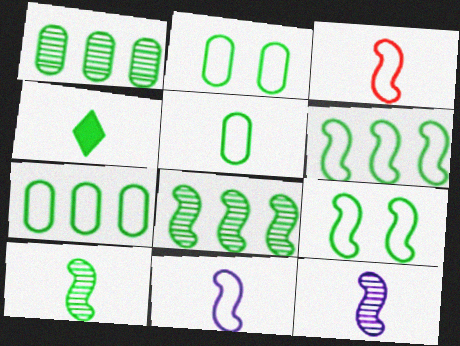[[1, 4, 9], 
[2, 4, 8], 
[2, 5, 7], 
[4, 5, 10]]